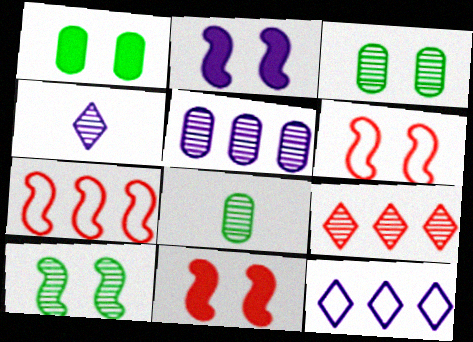[[1, 4, 7], 
[2, 6, 10], 
[8, 11, 12]]